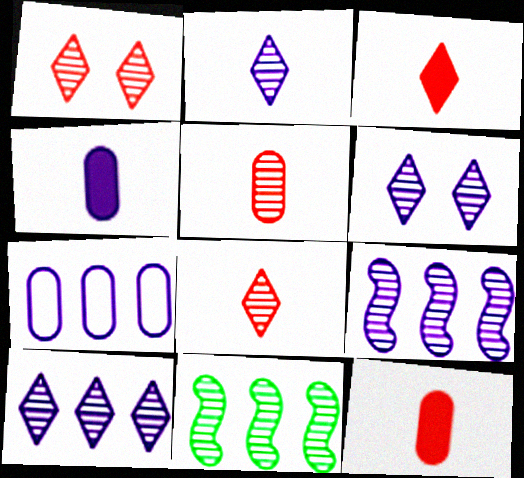[[2, 6, 10], 
[5, 6, 11]]